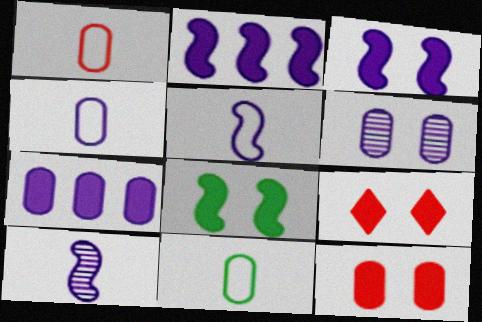[[1, 4, 11], 
[4, 6, 7]]